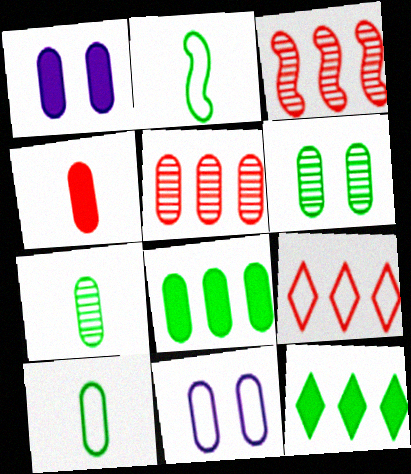[[1, 4, 8], 
[1, 5, 10], 
[2, 6, 12], 
[2, 9, 11], 
[6, 8, 10]]